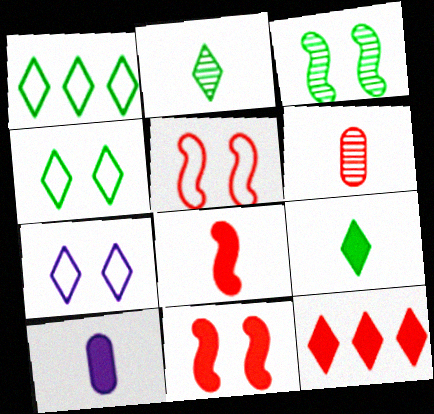[[2, 7, 12], 
[5, 6, 12], 
[8, 9, 10]]